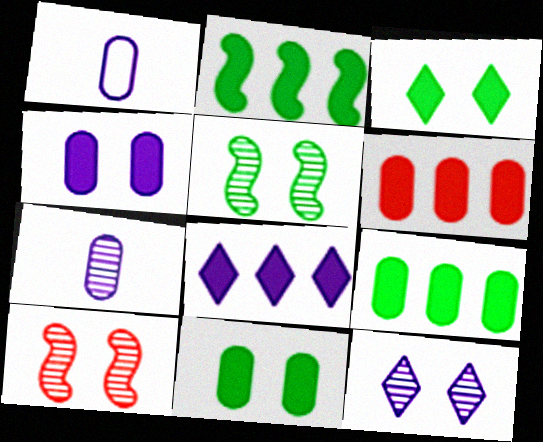[[2, 6, 8]]